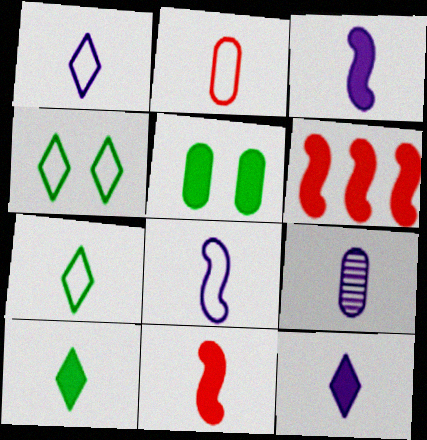[[1, 3, 9], 
[2, 7, 8], 
[4, 6, 9], 
[5, 6, 12], 
[7, 9, 11], 
[8, 9, 12]]